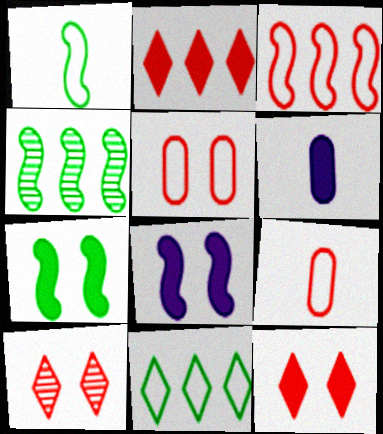[[1, 4, 7], 
[2, 6, 7]]